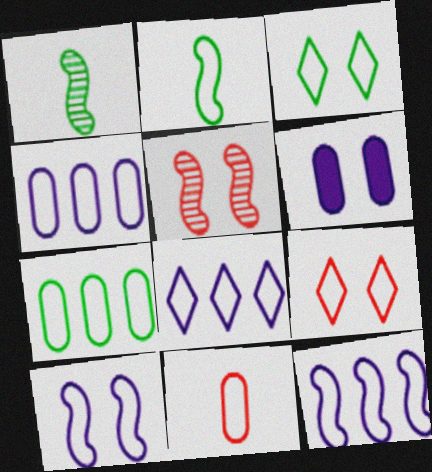[[2, 3, 7], 
[2, 4, 9], 
[3, 5, 6], 
[3, 11, 12], 
[4, 8, 12]]